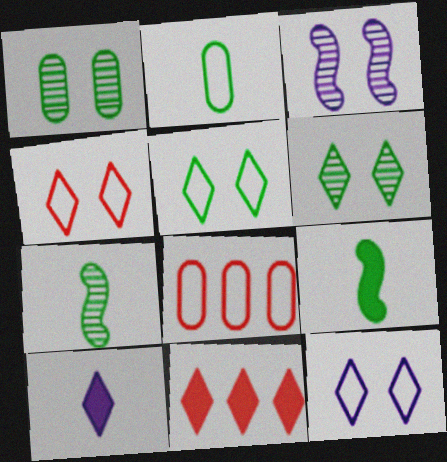[[2, 3, 11], 
[4, 5, 12]]